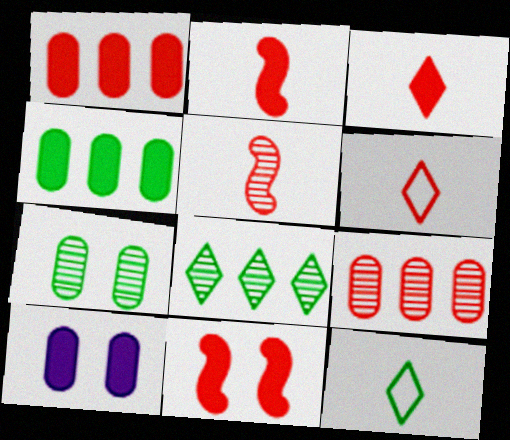[[1, 3, 11], 
[6, 9, 11]]